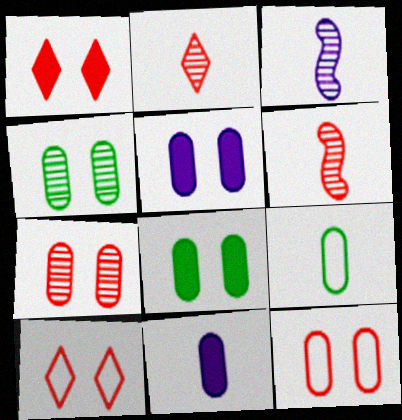[[4, 5, 12]]